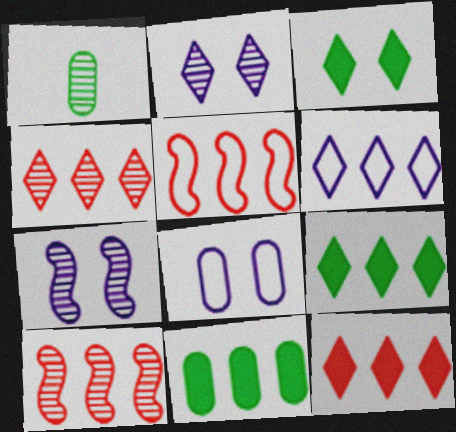[[1, 2, 10], 
[1, 4, 7], 
[4, 6, 9], 
[6, 10, 11]]